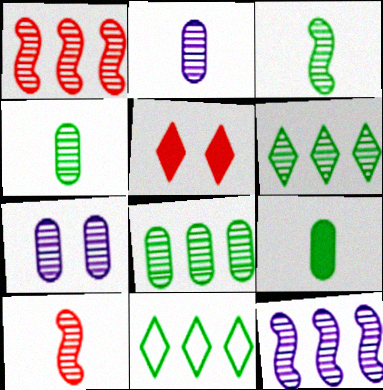[[6, 7, 10]]